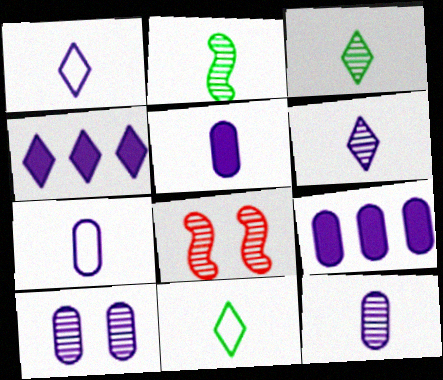[[5, 7, 12], 
[7, 9, 10], 
[8, 9, 11]]